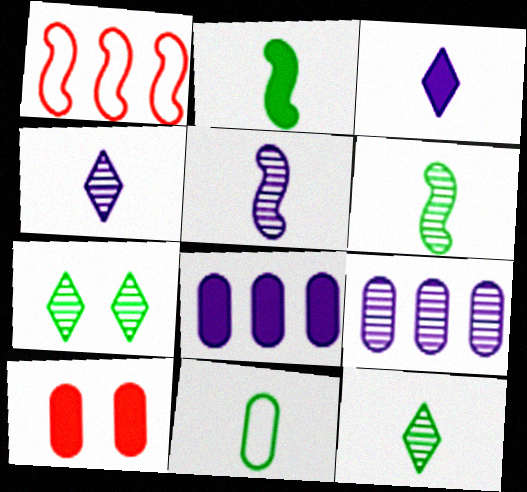[[2, 11, 12], 
[9, 10, 11]]